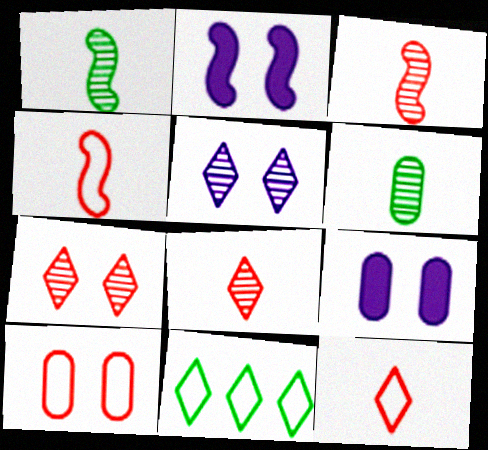[[3, 9, 11]]